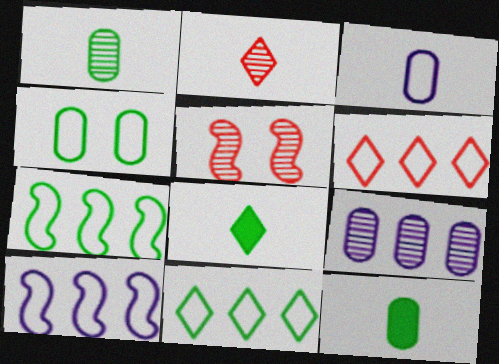[]